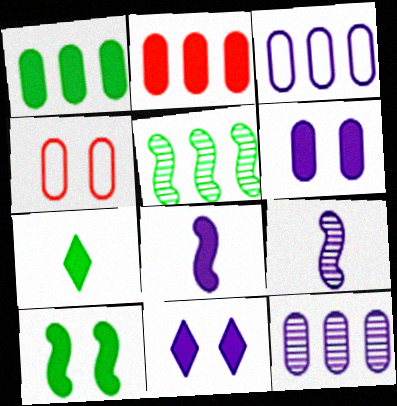[[1, 7, 10], 
[3, 9, 11]]